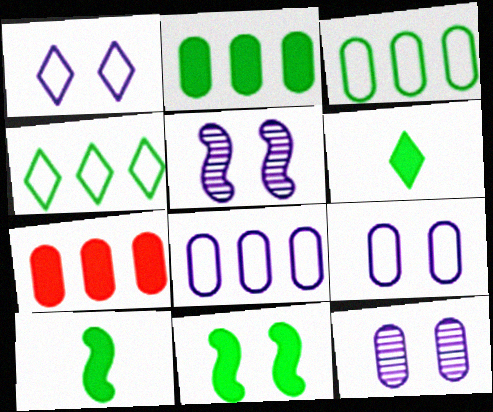[[2, 6, 11]]